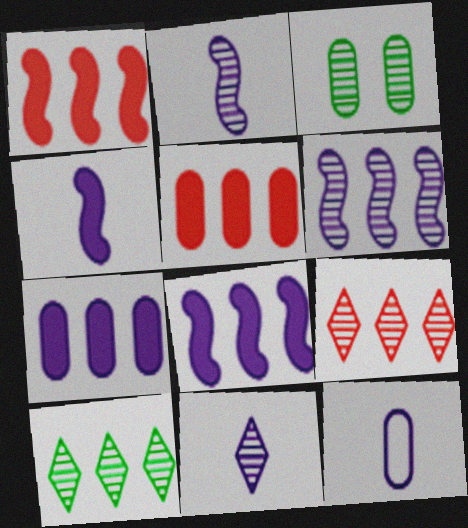[[2, 3, 9], 
[3, 5, 12], 
[4, 11, 12]]